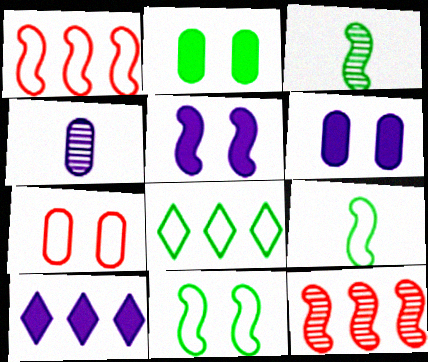[[1, 3, 5], 
[2, 3, 8], 
[3, 7, 10], 
[5, 9, 12]]